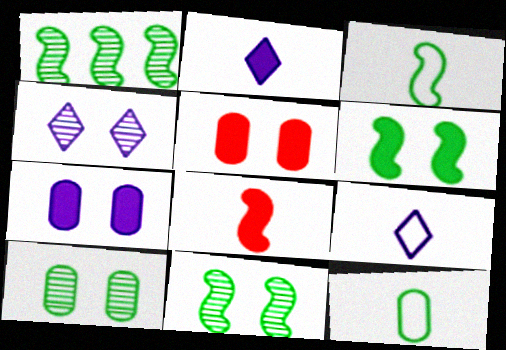[[1, 3, 6], 
[1, 5, 9]]